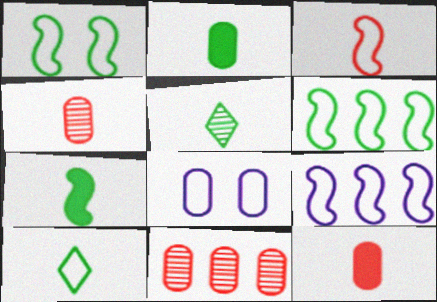[[1, 3, 9], 
[2, 8, 11]]